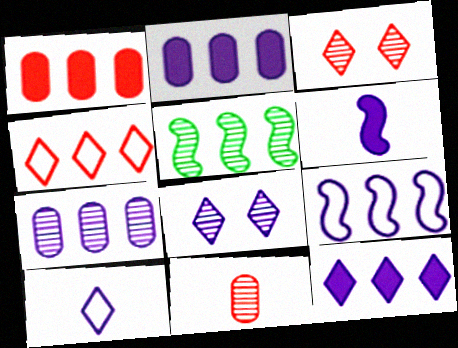[[2, 4, 5], 
[5, 8, 11], 
[7, 9, 12], 
[8, 10, 12]]